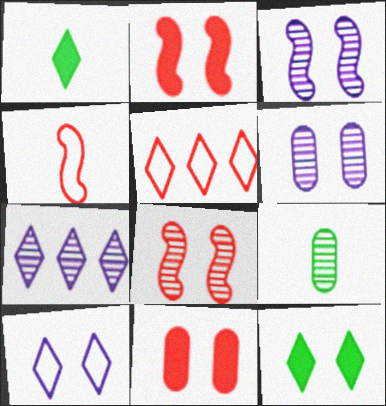[[7, 8, 9]]